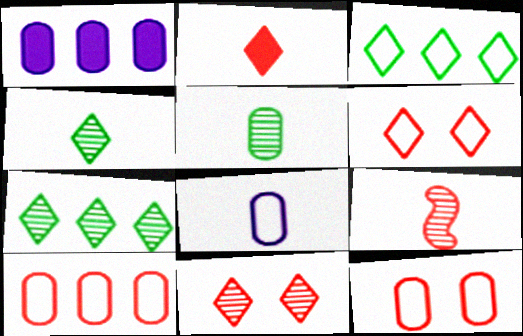[[1, 5, 12]]